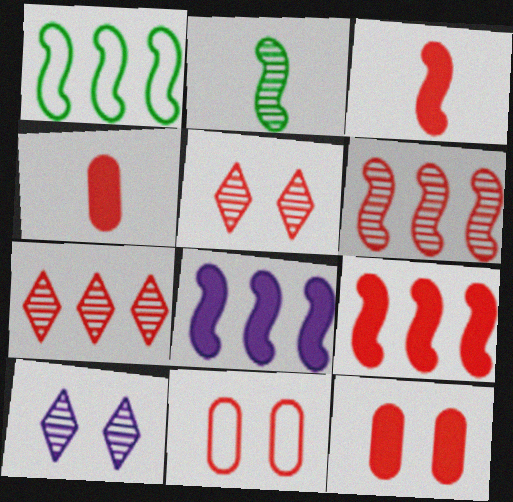[[1, 4, 10], 
[1, 6, 8], 
[3, 7, 11]]